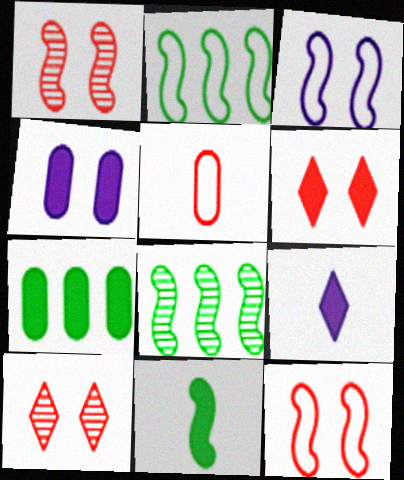[]